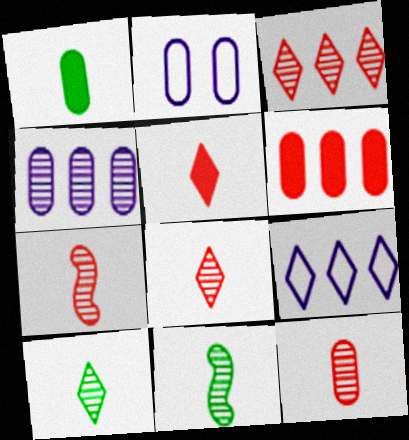[[7, 8, 12]]